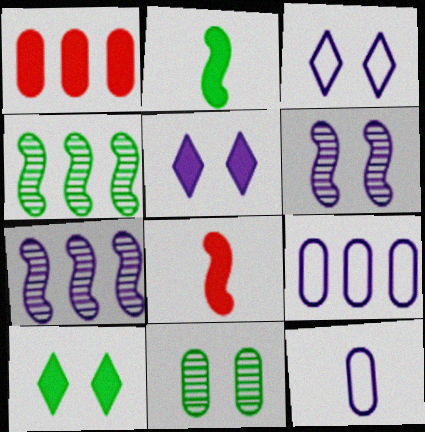[[1, 2, 5], 
[1, 11, 12], 
[5, 7, 12]]